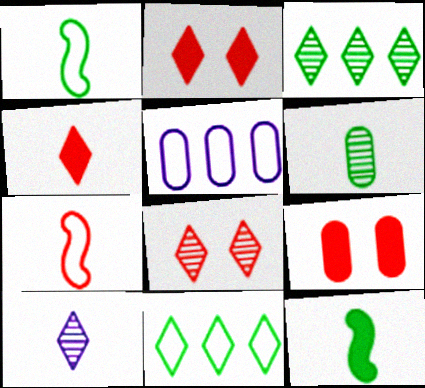[[2, 10, 11], 
[3, 8, 10], 
[5, 6, 9], 
[5, 8, 12]]